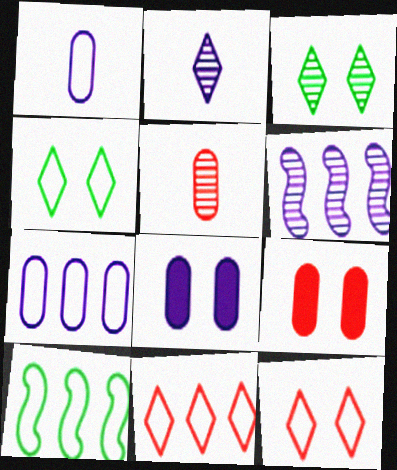[[1, 10, 12], 
[2, 9, 10], 
[3, 5, 6], 
[7, 10, 11]]